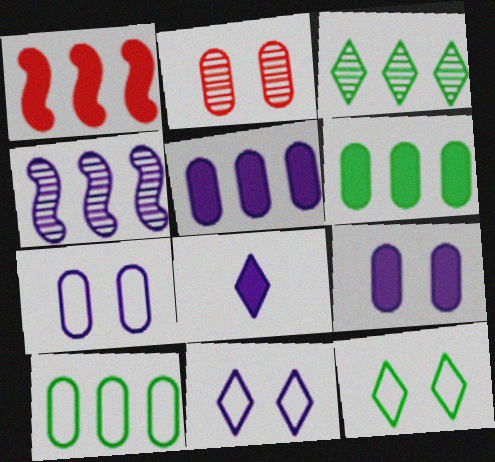[[4, 7, 8]]